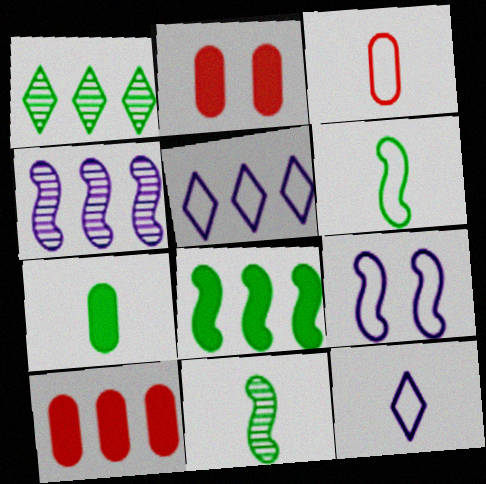[[2, 5, 11], 
[3, 6, 12]]